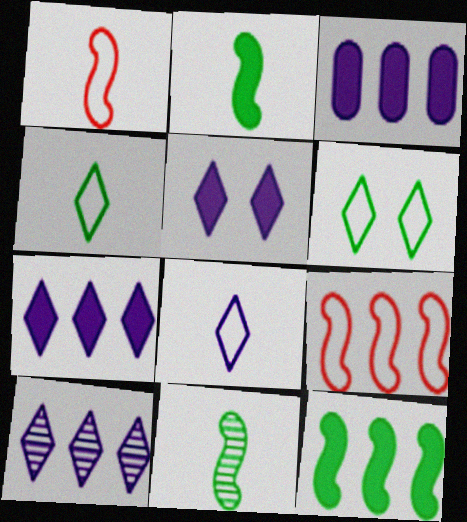[[5, 8, 10]]